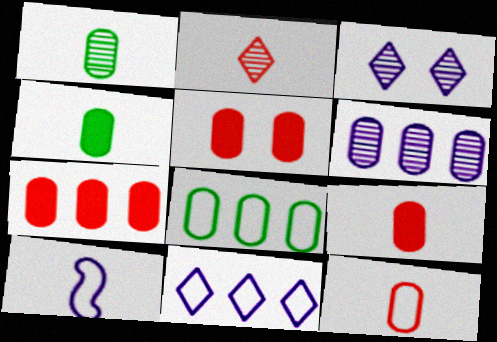[[2, 4, 10], 
[5, 7, 9], 
[6, 7, 8]]